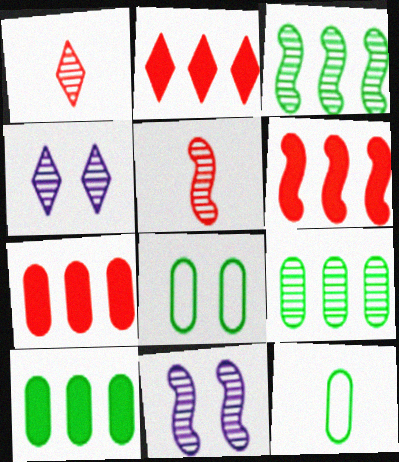[[1, 9, 11], 
[2, 6, 7], 
[2, 11, 12], 
[3, 5, 11], 
[4, 5, 9], 
[4, 6, 12]]